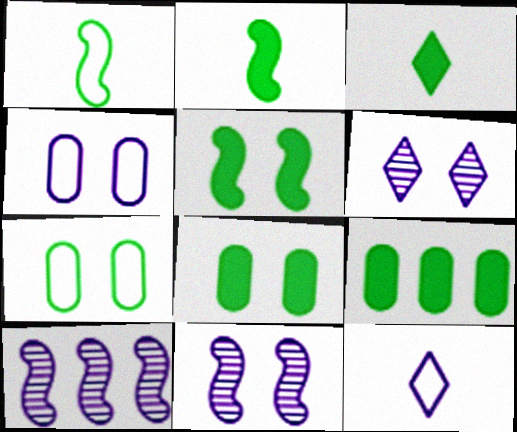[[3, 5, 9]]